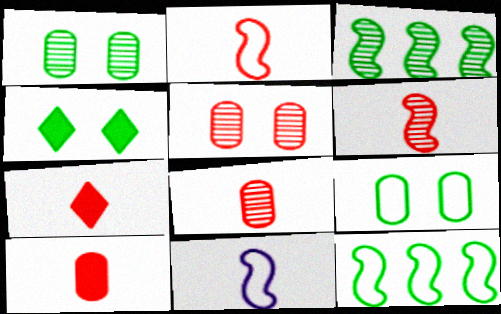[[2, 7, 8]]